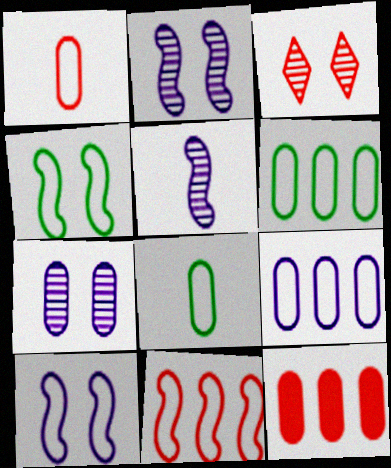[[7, 8, 12]]